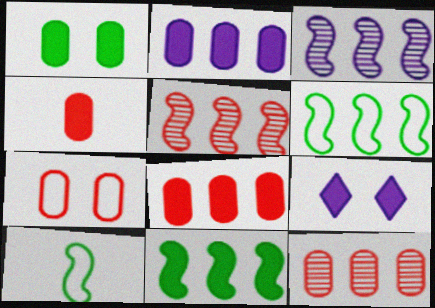[[1, 2, 4], 
[4, 7, 12], 
[4, 9, 11], 
[9, 10, 12]]